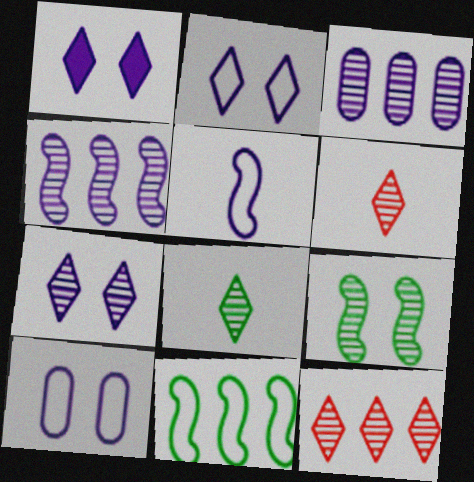[[1, 2, 7], 
[1, 3, 5], 
[3, 6, 9], 
[7, 8, 12]]